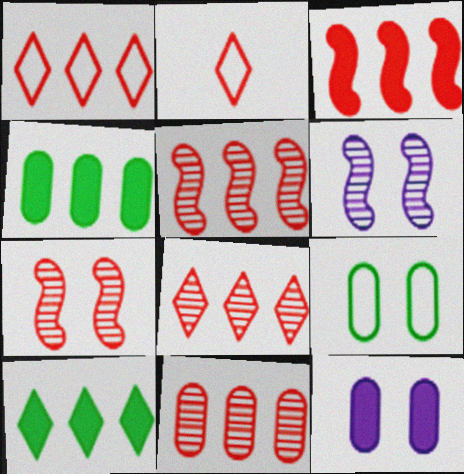[[1, 3, 11], 
[2, 4, 6], 
[5, 8, 11]]